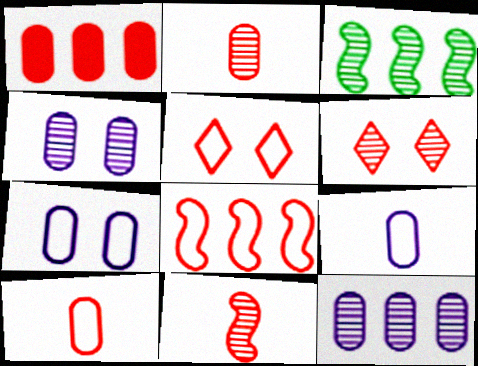[[1, 5, 11], 
[5, 8, 10]]